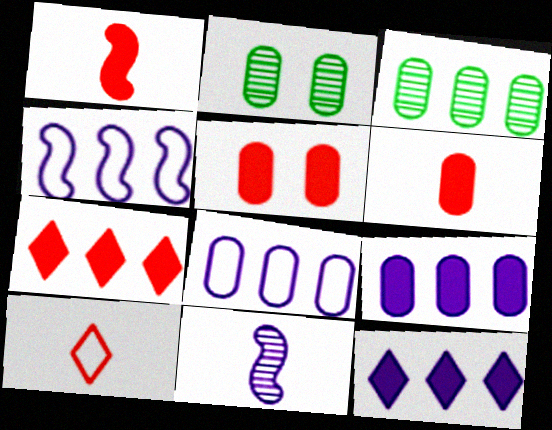[[1, 5, 7], 
[2, 6, 8], 
[3, 4, 7]]